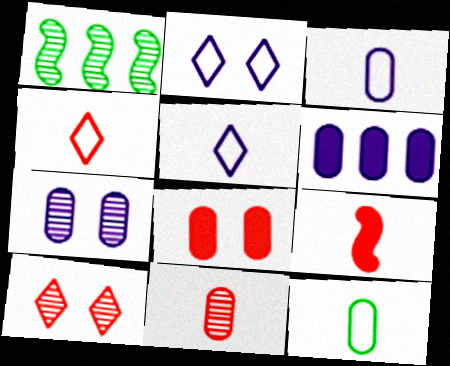[[1, 5, 8], 
[3, 6, 7], 
[4, 9, 11]]